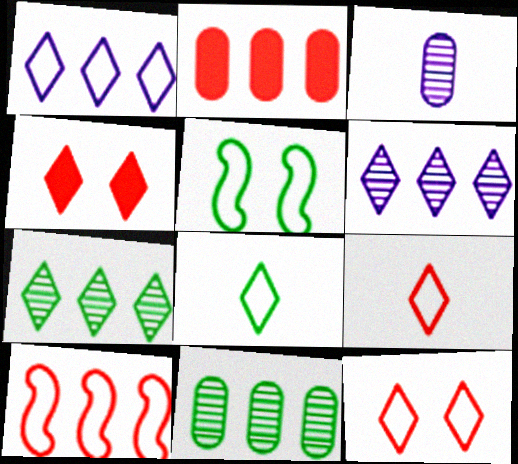[[1, 8, 12], 
[4, 6, 8]]